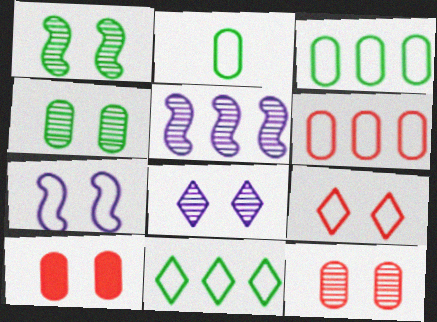[[1, 8, 12]]